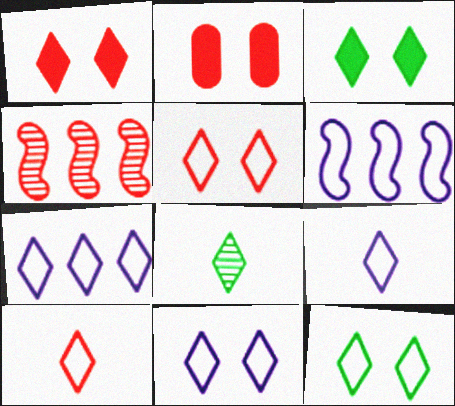[[1, 7, 8], 
[2, 4, 10], 
[2, 6, 8], 
[5, 11, 12], 
[7, 9, 11], 
[7, 10, 12]]